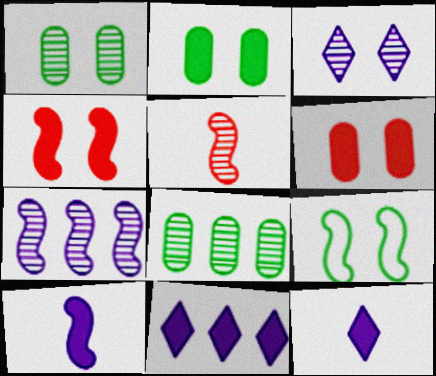[[3, 5, 8], 
[3, 6, 9]]